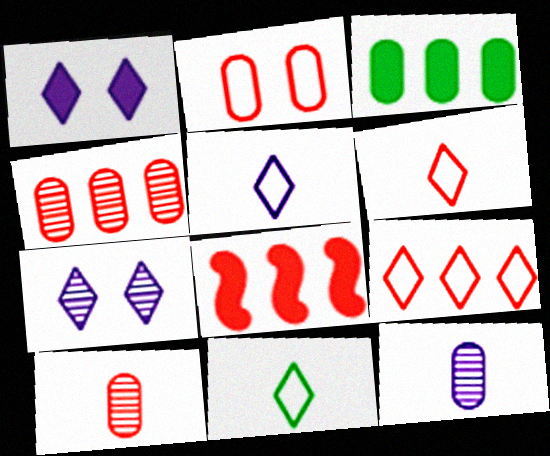[[2, 3, 12], 
[4, 8, 9], 
[5, 6, 11]]